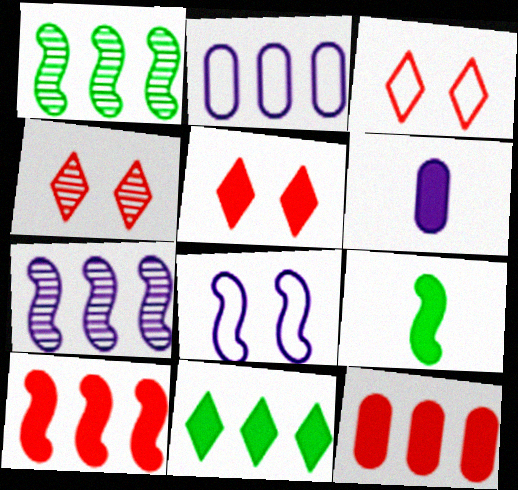[[1, 3, 6], 
[2, 4, 9], 
[3, 4, 5]]